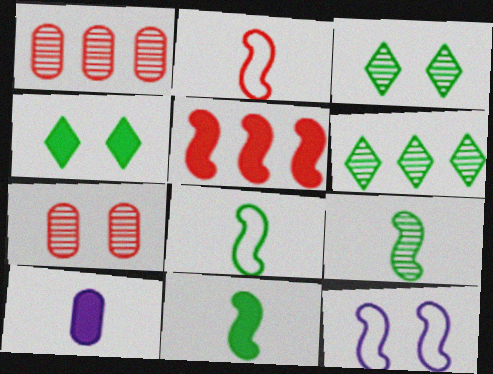[[4, 5, 10], 
[4, 7, 12], 
[5, 9, 12], 
[8, 9, 11]]